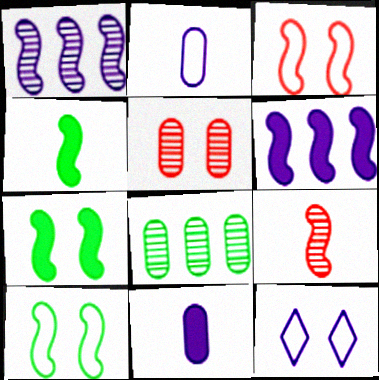[[1, 3, 4], 
[1, 11, 12], 
[5, 7, 12], 
[6, 9, 10]]